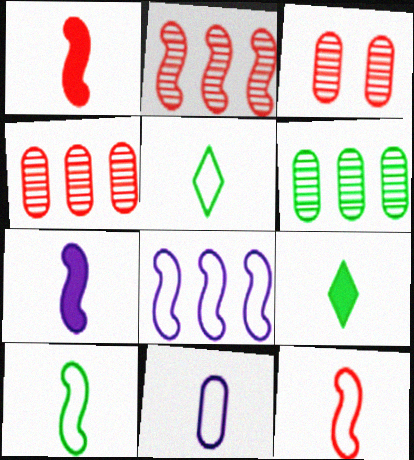[[3, 8, 9], 
[5, 11, 12]]